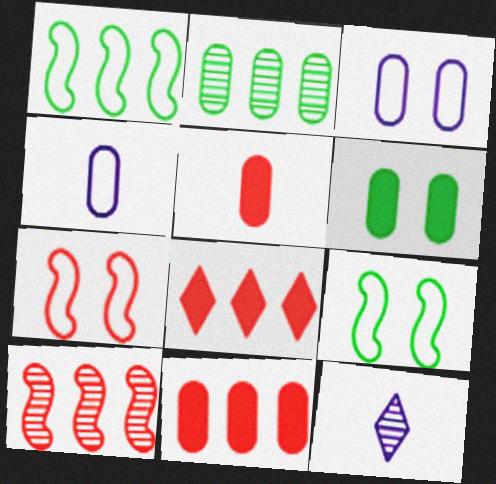[[2, 3, 5], 
[9, 11, 12]]